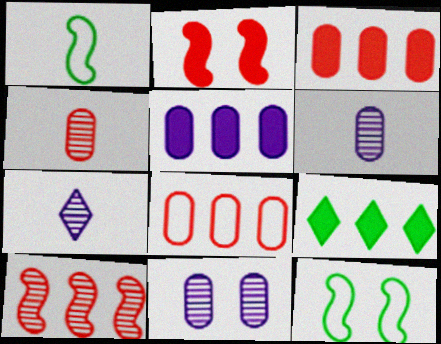[[3, 7, 12]]